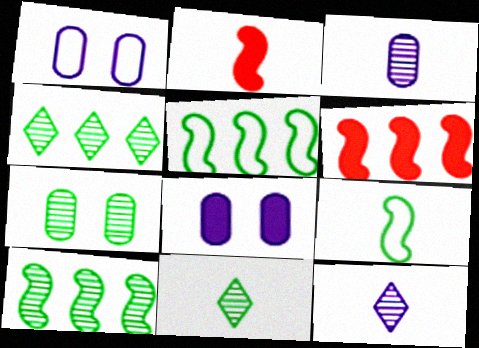[[1, 2, 4], 
[1, 6, 11], 
[7, 10, 11]]